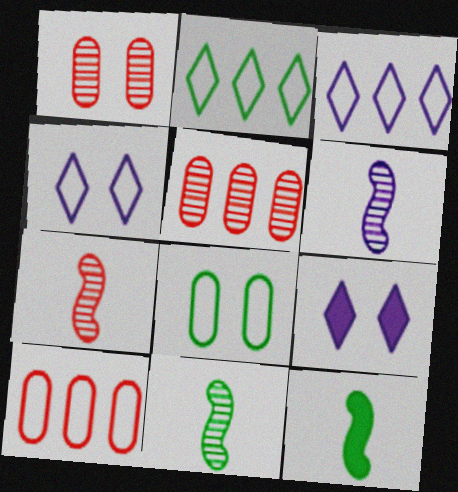[[1, 3, 12], 
[4, 5, 12], 
[6, 7, 11], 
[9, 10, 11]]